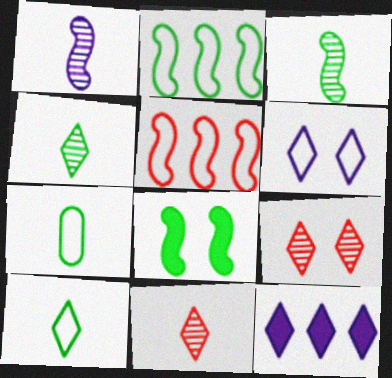[[1, 5, 8], 
[2, 3, 8], 
[5, 6, 7], 
[9, 10, 12]]